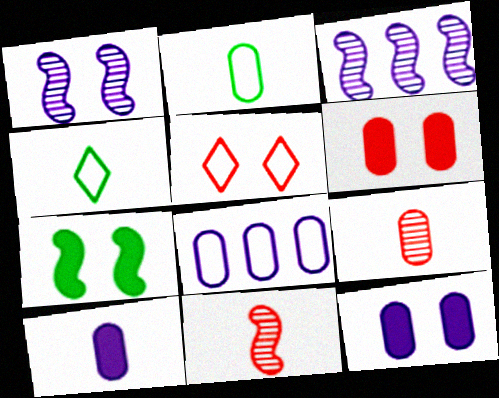[[2, 9, 10], 
[3, 4, 6], 
[4, 10, 11]]